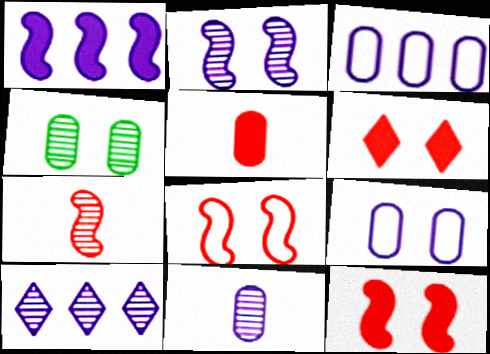[[1, 3, 10], 
[2, 10, 11], 
[3, 4, 5], 
[4, 7, 10]]